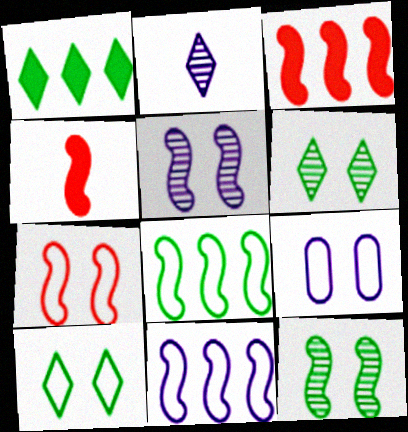[[4, 5, 8], 
[4, 11, 12], 
[7, 9, 10]]